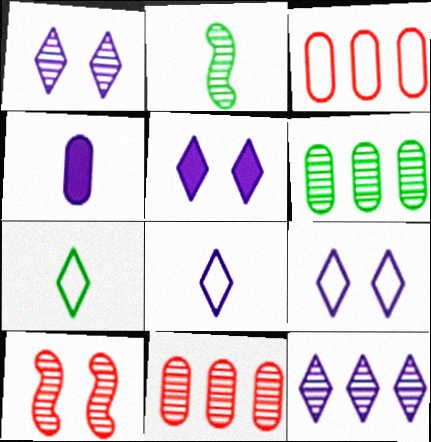[[1, 2, 11], 
[1, 5, 9], 
[2, 3, 5], 
[5, 8, 12]]